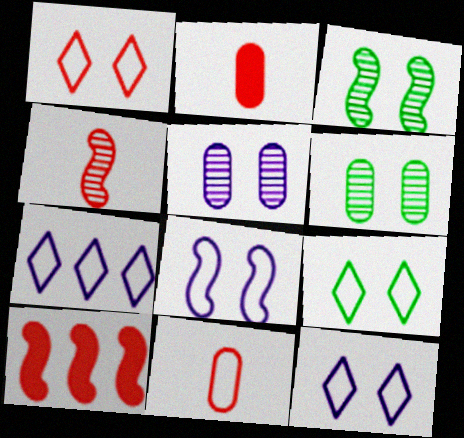[[1, 9, 12], 
[2, 3, 7]]